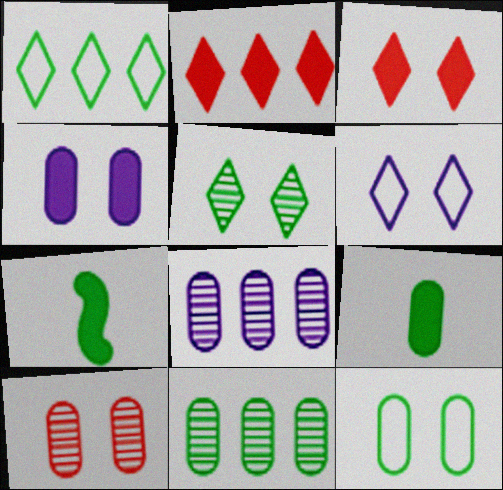[[2, 4, 7], 
[3, 5, 6], 
[4, 10, 12], 
[9, 11, 12]]